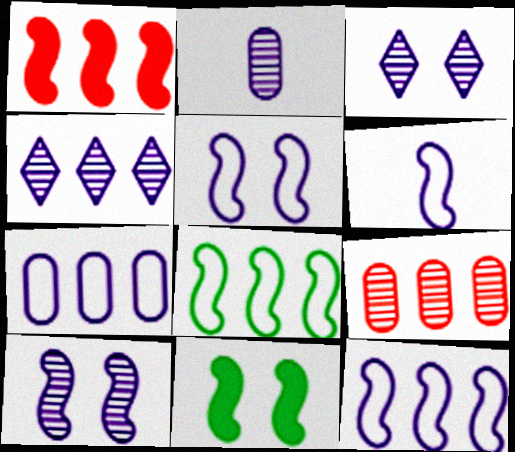[[2, 4, 10], 
[5, 6, 12]]